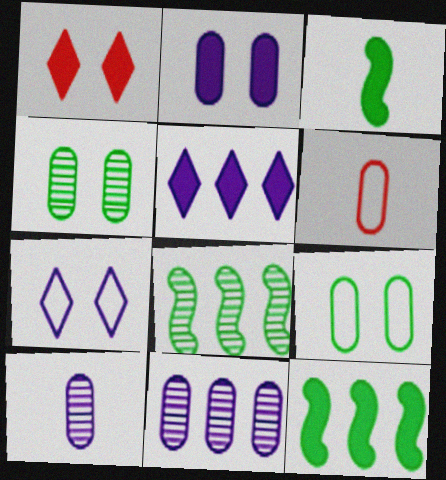[]